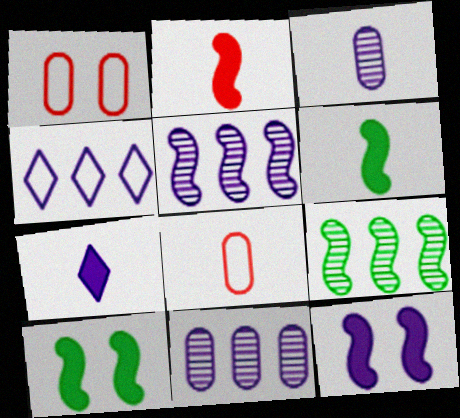[[1, 7, 9], 
[3, 4, 12]]